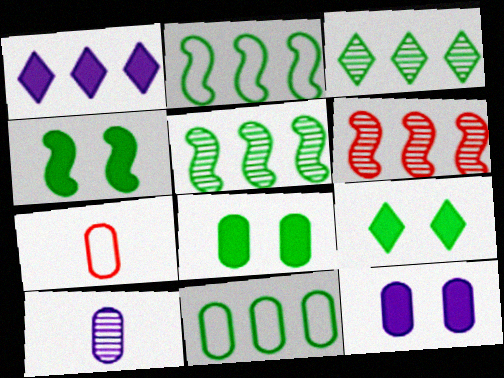[[1, 6, 11], 
[4, 8, 9]]